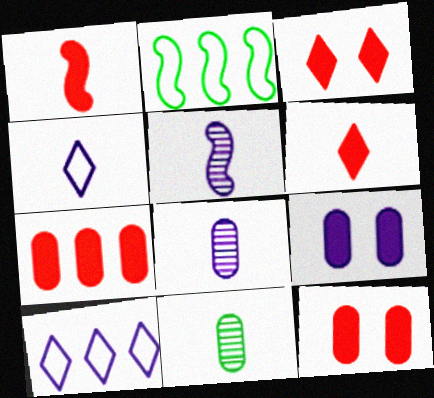[[1, 3, 7], 
[1, 4, 11], 
[2, 3, 8], 
[5, 9, 10]]